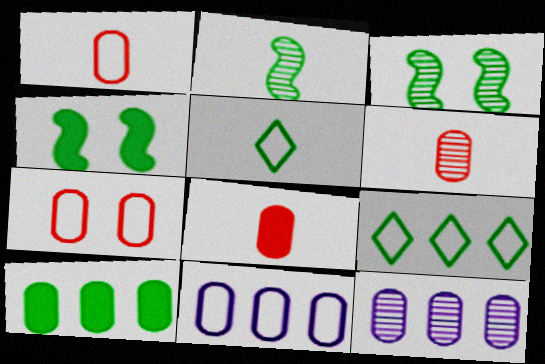[[1, 6, 8], 
[3, 5, 10]]